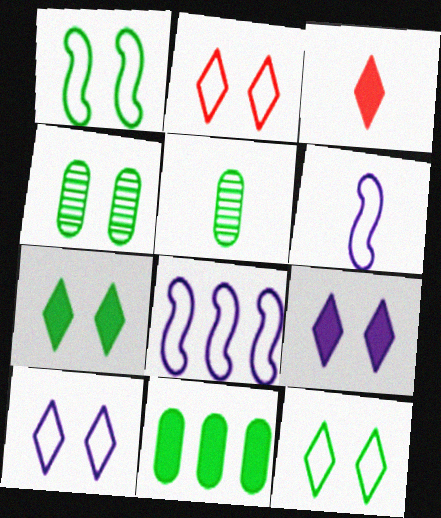[[1, 4, 7], 
[2, 10, 12], 
[3, 4, 8], 
[3, 5, 6]]